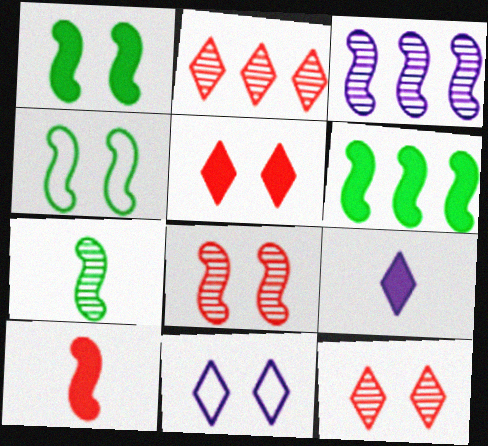[[3, 4, 10], 
[3, 7, 8], 
[4, 6, 7]]